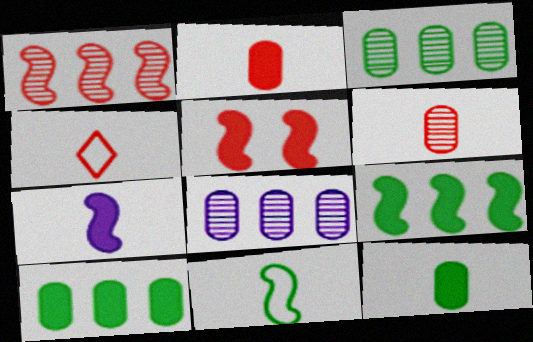[[5, 7, 9]]